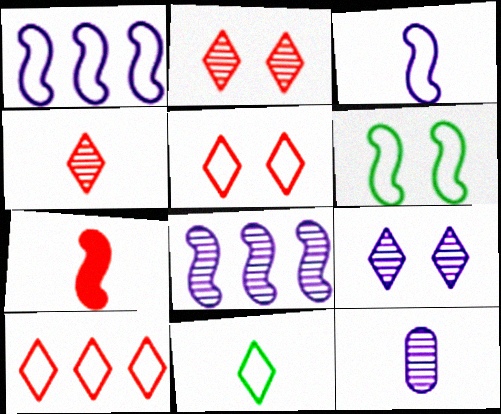[[6, 7, 8], 
[7, 11, 12], 
[8, 9, 12]]